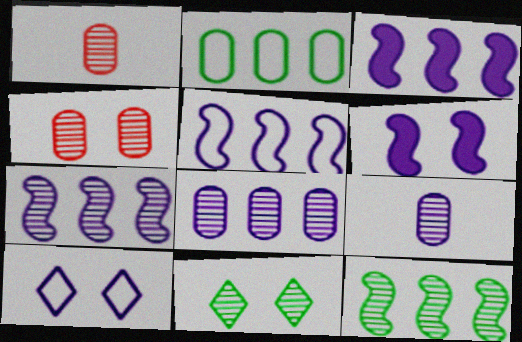[[1, 7, 11], 
[3, 5, 7], 
[3, 9, 10]]